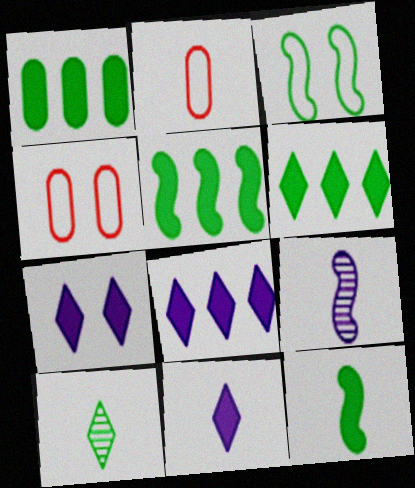[[1, 3, 10], 
[1, 5, 6], 
[4, 6, 9], 
[7, 8, 11]]